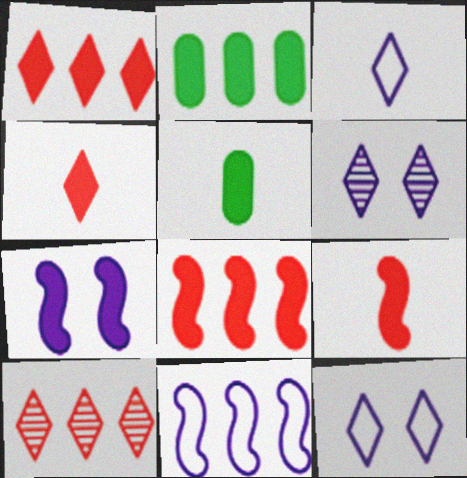[[1, 5, 7], 
[2, 4, 7], 
[2, 10, 11]]